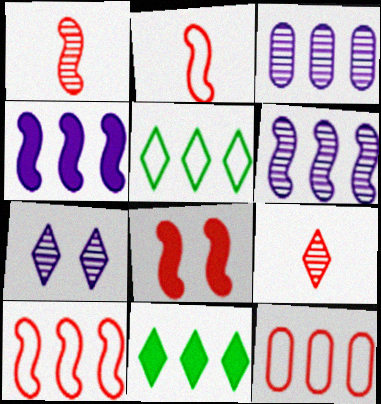[[1, 8, 10], 
[3, 10, 11], 
[6, 11, 12], 
[8, 9, 12]]